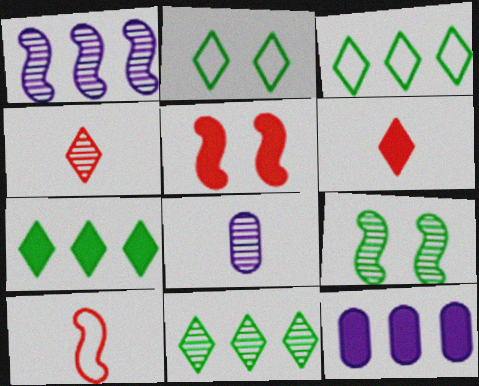[[3, 5, 8], 
[3, 7, 11]]